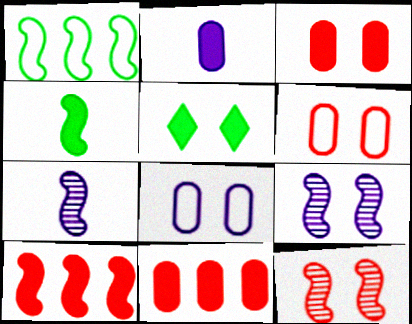[[2, 5, 10], 
[5, 6, 9], 
[5, 8, 12]]